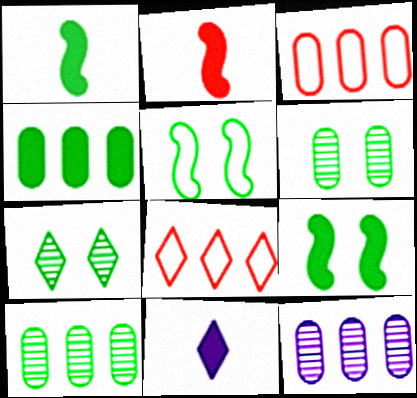[[3, 4, 12], 
[7, 8, 11]]